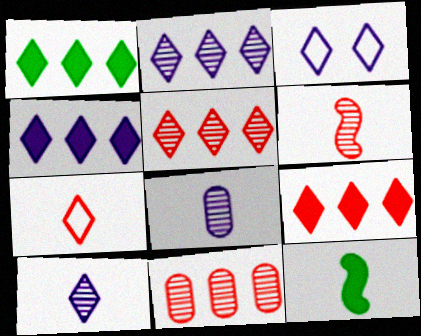[[1, 4, 9], 
[3, 4, 10], 
[3, 11, 12], 
[7, 8, 12]]